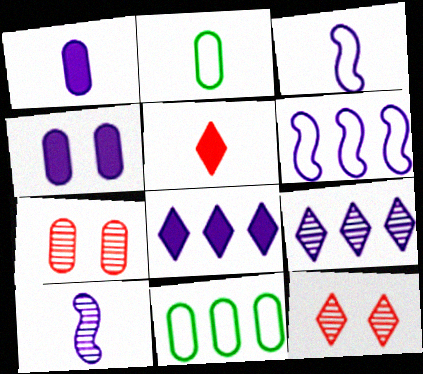[[1, 7, 11], 
[2, 5, 10], 
[3, 4, 9]]